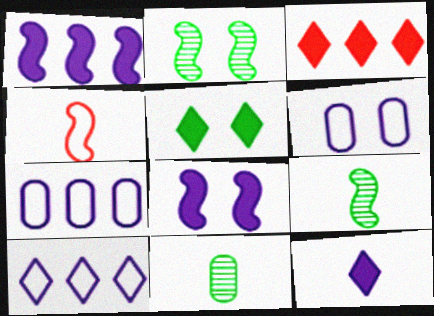[[1, 2, 4], 
[3, 5, 12], 
[3, 6, 9], 
[4, 11, 12]]